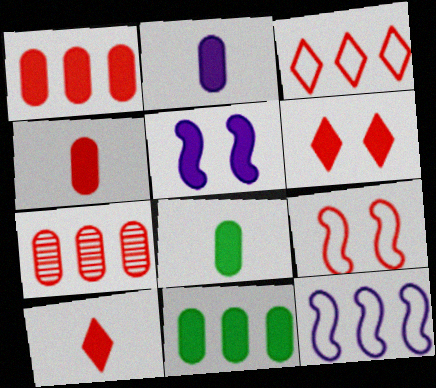[[2, 4, 8], 
[5, 10, 11], 
[7, 9, 10]]